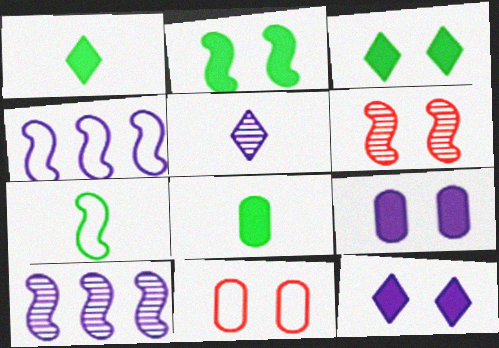[[1, 10, 11], 
[4, 5, 9]]